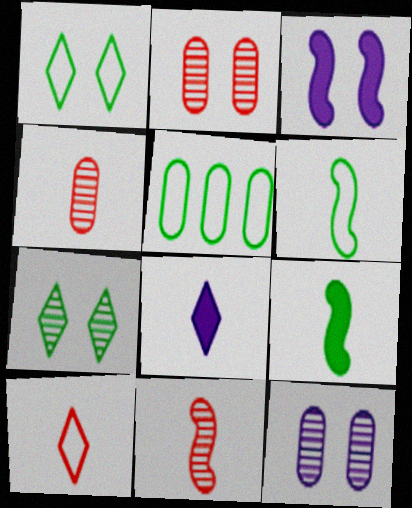[[1, 2, 3], 
[1, 5, 6], 
[4, 6, 8], 
[5, 7, 9]]